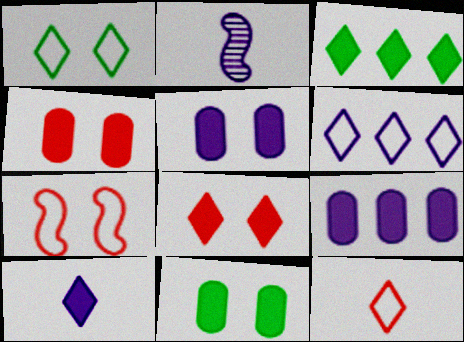[[1, 6, 12], 
[2, 5, 6], 
[3, 8, 10], 
[4, 5, 11]]